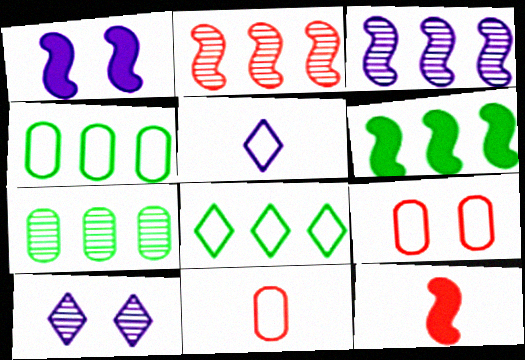[[1, 6, 12], 
[4, 10, 12], 
[6, 7, 8], 
[6, 10, 11]]